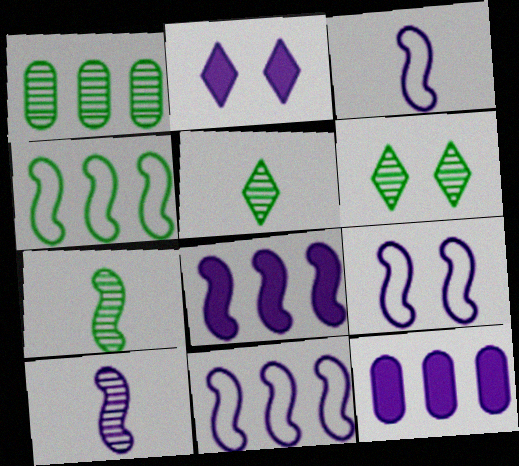[[1, 6, 7], 
[3, 9, 11], 
[8, 9, 10]]